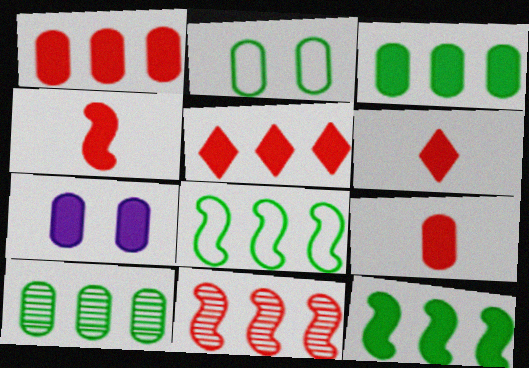[[3, 7, 9], 
[4, 6, 9], 
[6, 7, 12]]